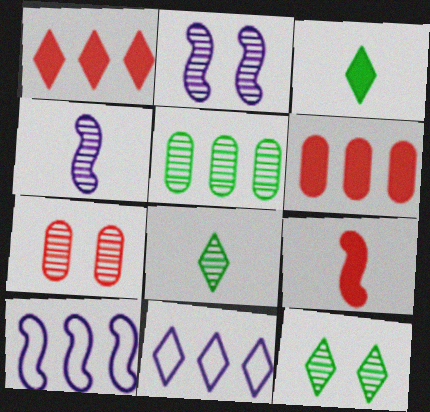[[1, 5, 10], 
[2, 7, 12], 
[3, 7, 10]]